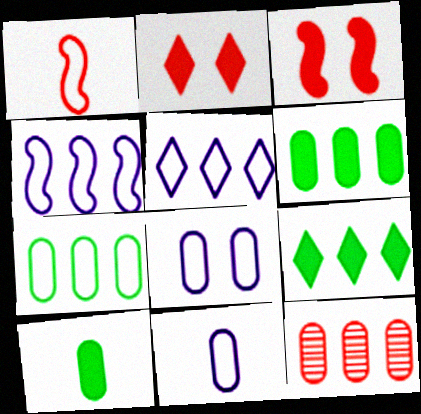[[1, 2, 12], 
[4, 9, 12], 
[8, 10, 12]]